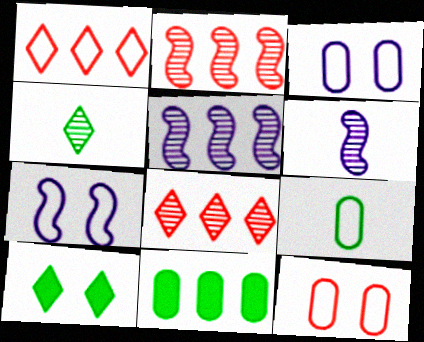[[1, 5, 11], 
[1, 7, 9]]